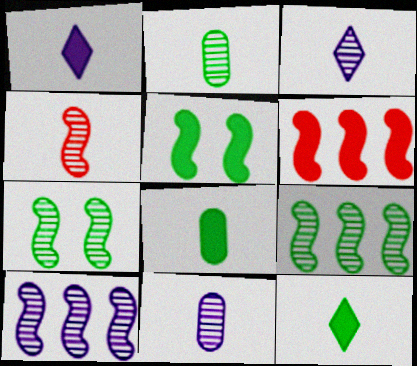[[2, 3, 4], 
[4, 7, 10]]